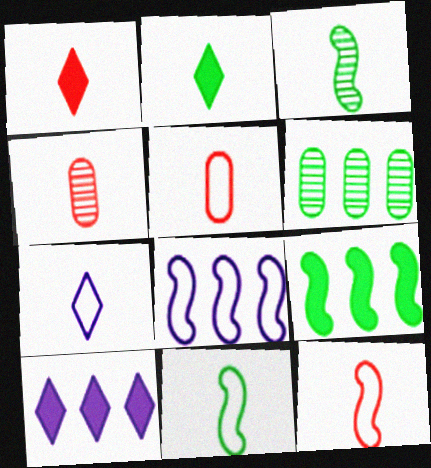[[1, 4, 12], 
[5, 7, 11]]